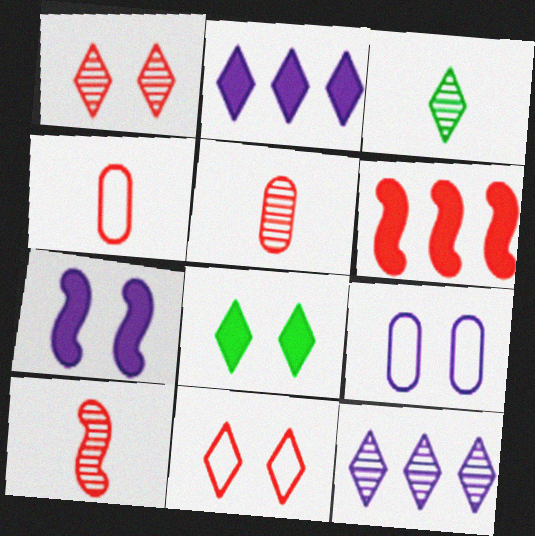[[1, 3, 12], 
[1, 4, 6], 
[2, 3, 11], 
[3, 6, 9], 
[5, 6, 11]]